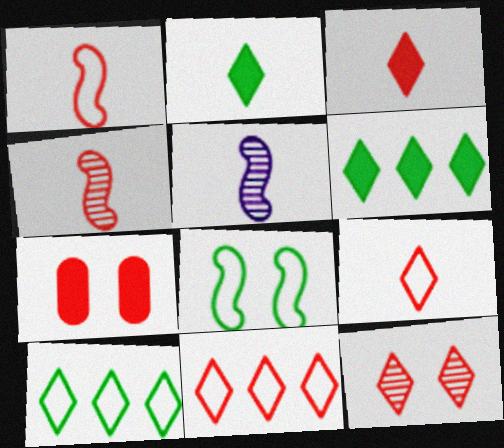[[3, 11, 12], 
[4, 7, 11], 
[5, 7, 10]]